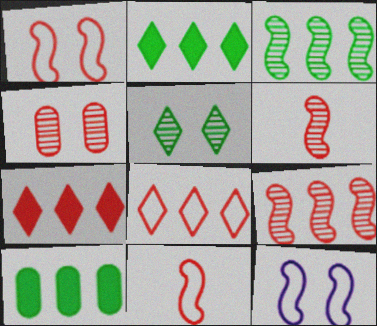[[4, 7, 11]]